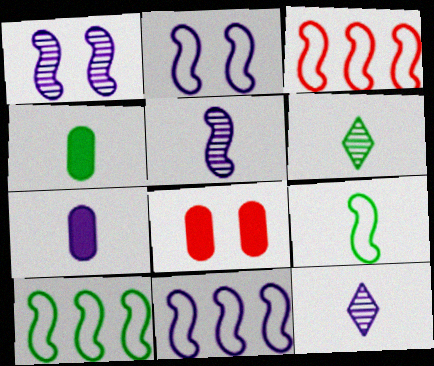[[2, 3, 9], 
[3, 10, 11], 
[4, 6, 9], 
[6, 8, 11], 
[8, 10, 12]]